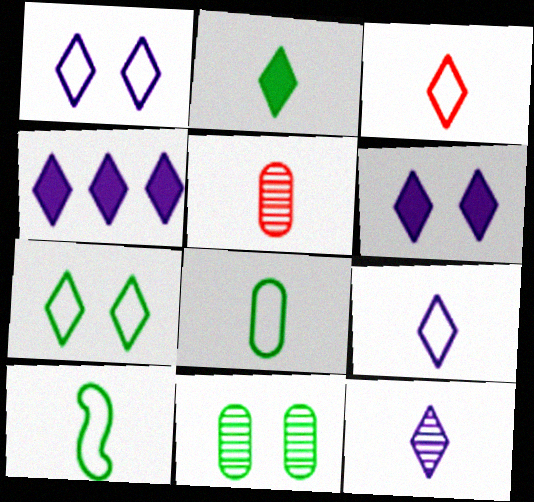[[1, 4, 12], 
[2, 3, 12]]